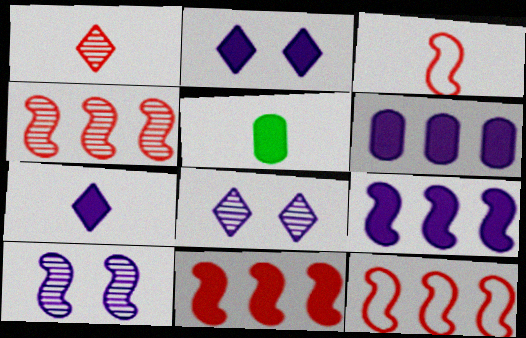[[2, 5, 11], 
[4, 11, 12], 
[5, 8, 12]]